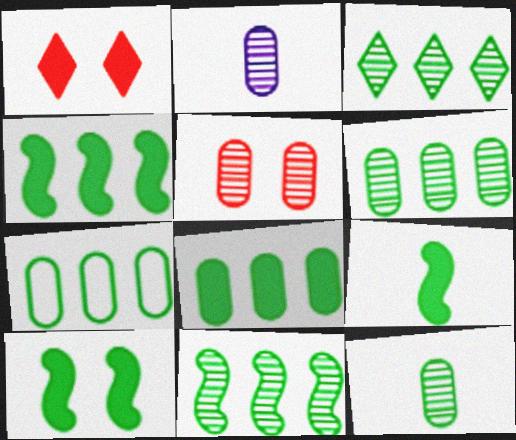[[2, 5, 6], 
[3, 4, 7], 
[3, 6, 11], 
[4, 9, 10], 
[6, 7, 8]]